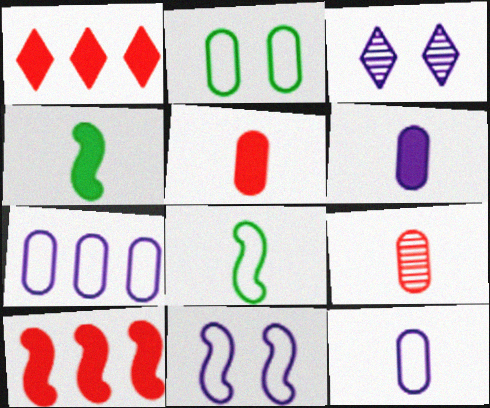[]